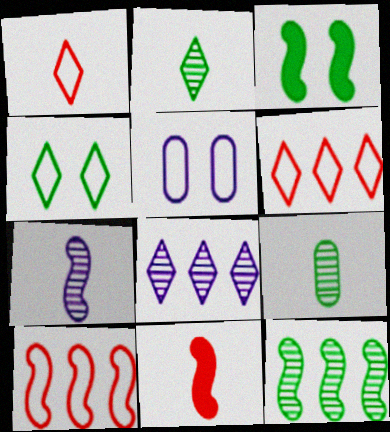[[3, 7, 10]]